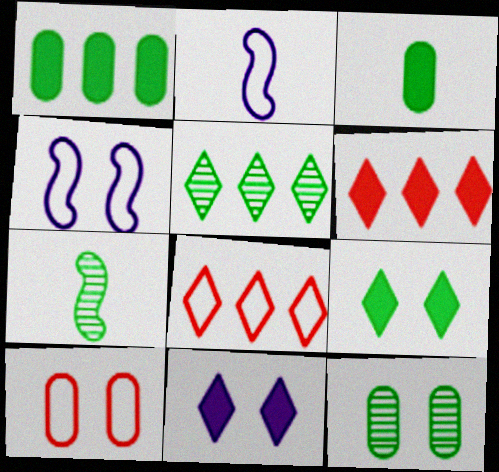[[2, 6, 12], 
[5, 7, 12]]